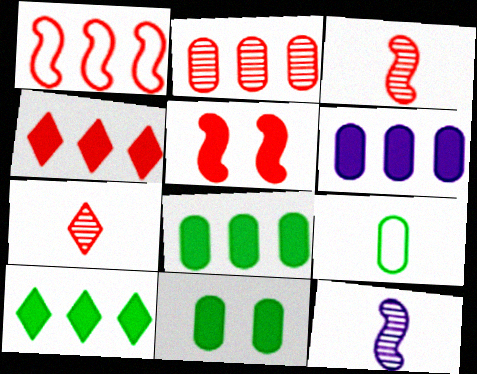[[1, 2, 4], 
[1, 3, 5]]